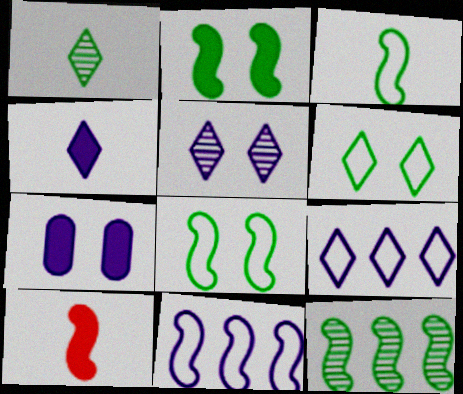[[2, 3, 12], 
[4, 5, 9]]